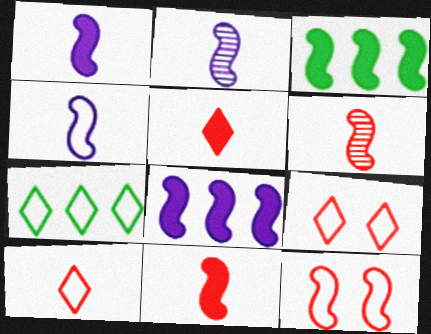[[1, 2, 4], 
[2, 3, 12]]